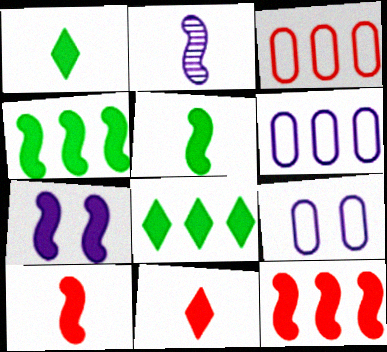[[4, 7, 10], 
[5, 7, 12]]